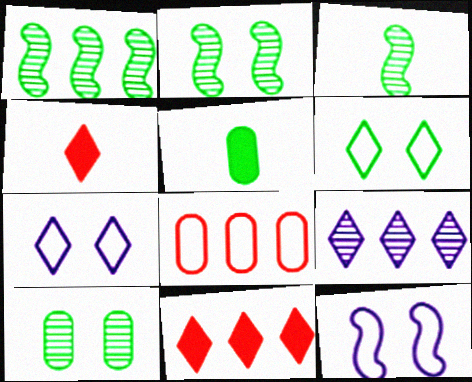[[1, 2, 3], 
[1, 5, 6], 
[4, 6, 9]]